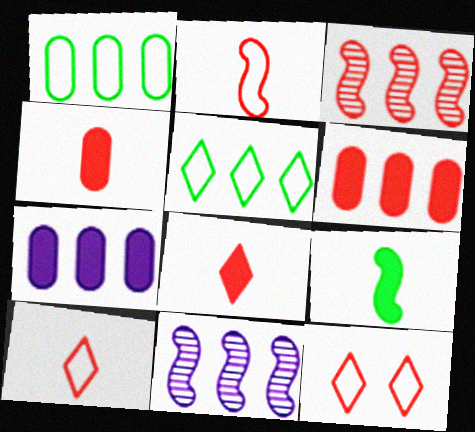[[3, 4, 12], 
[3, 5, 7], 
[5, 6, 11]]